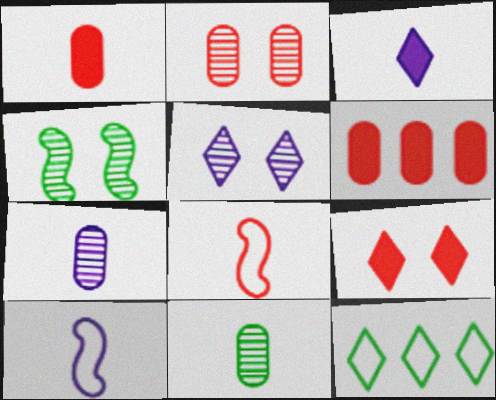[[2, 4, 5], 
[3, 7, 10], 
[3, 8, 11]]